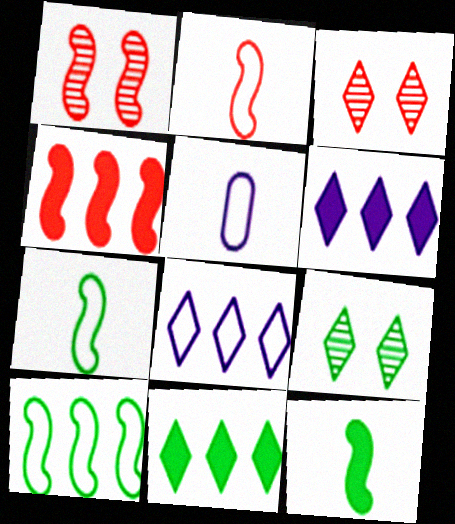[[1, 2, 4], 
[1, 5, 11], 
[4, 5, 9]]